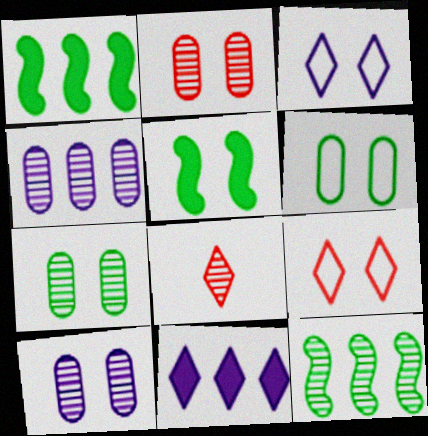[[2, 3, 5], 
[2, 7, 10], 
[5, 9, 10], 
[8, 10, 12]]